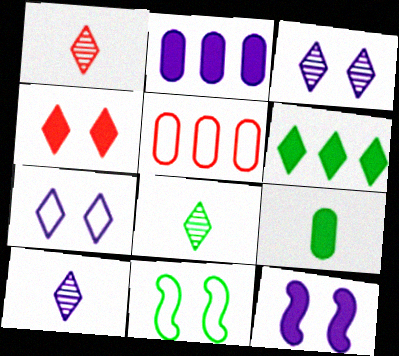[[1, 2, 11], 
[1, 6, 7], 
[1, 8, 10], 
[5, 8, 12]]